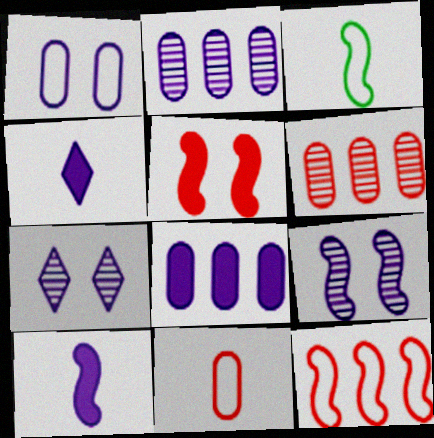[]